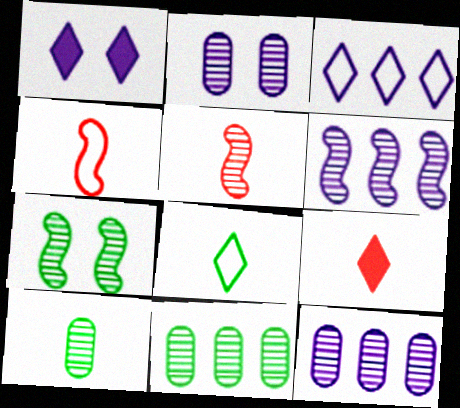[[1, 4, 11], 
[5, 6, 7]]